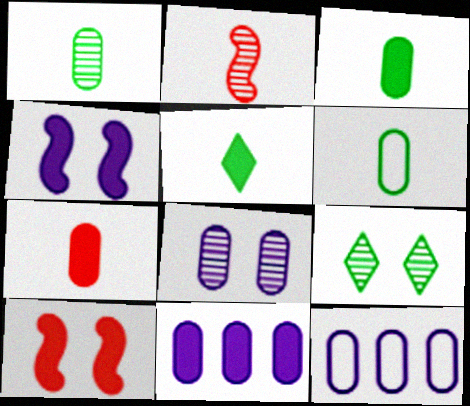[[1, 3, 6], 
[5, 10, 11]]